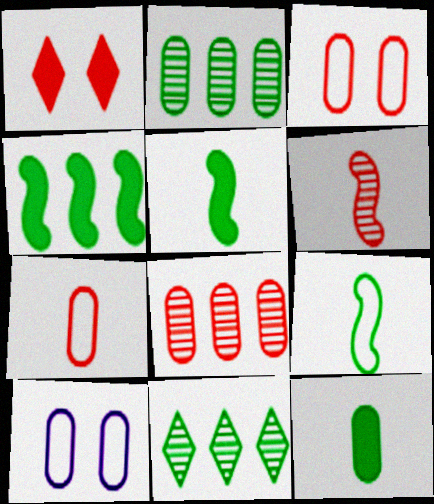[[8, 10, 12]]